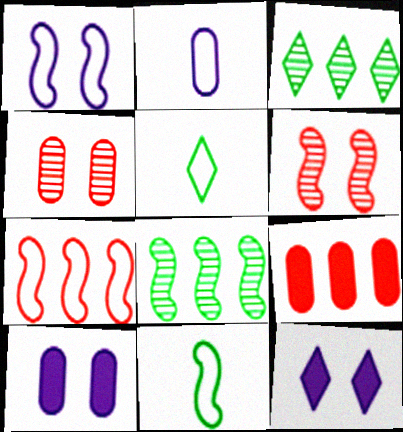[[1, 7, 11]]